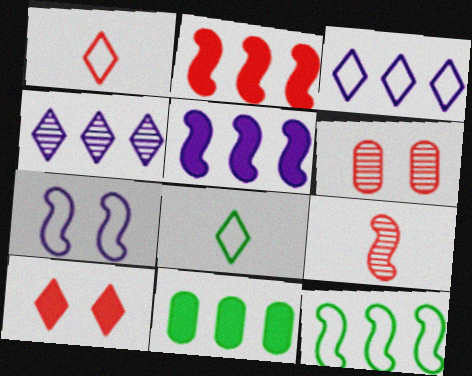[[1, 2, 6], 
[4, 8, 10], 
[5, 6, 8]]